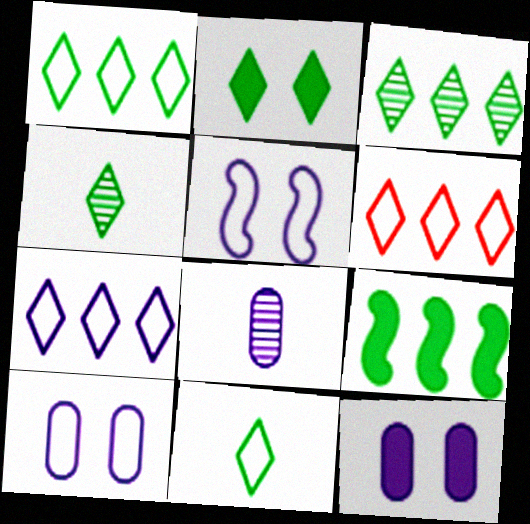[[1, 2, 4], 
[1, 6, 7], 
[2, 3, 11]]